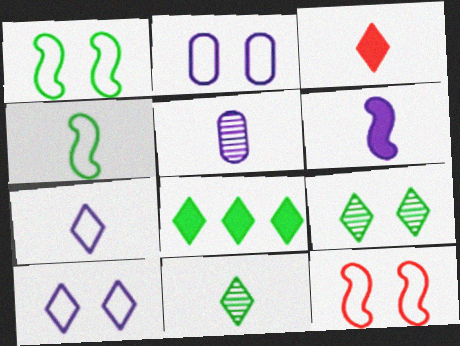[[3, 4, 5], 
[3, 7, 11], 
[5, 6, 7], 
[5, 8, 12]]